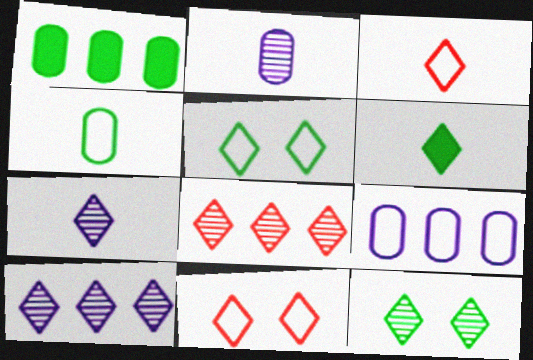[[3, 6, 7], 
[6, 10, 11], 
[7, 8, 12]]